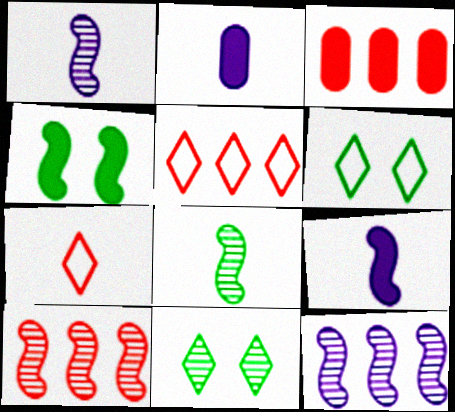[[1, 3, 6], 
[2, 6, 10], 
[2, 7, 8], 
[3, 5, 10]]